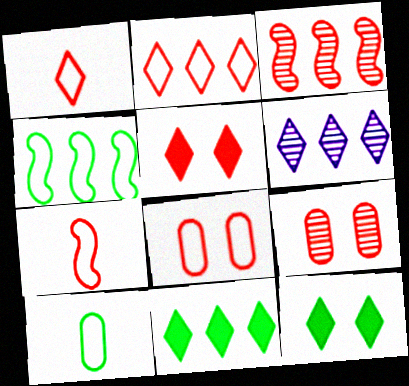[[1, 6, 12], 
[2, 6, 11], 
[2, 7, 8]]